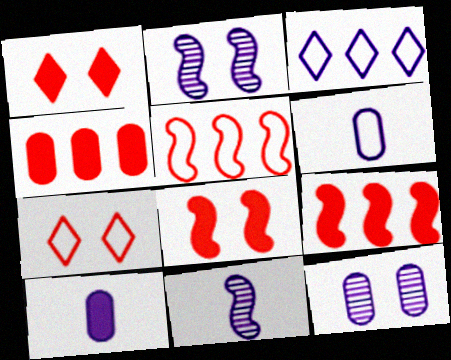[[2, 3, 10]]